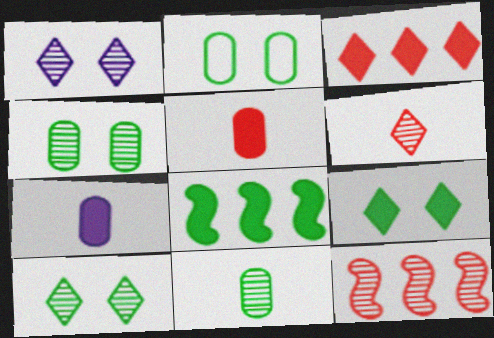[[1, 11, 12]]